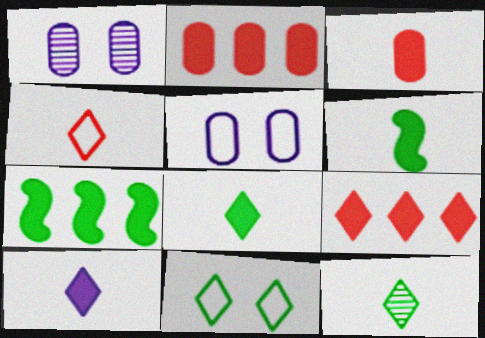[[1, 4, 7], 
[3, 6, 10], 
[4, 10, 12]]